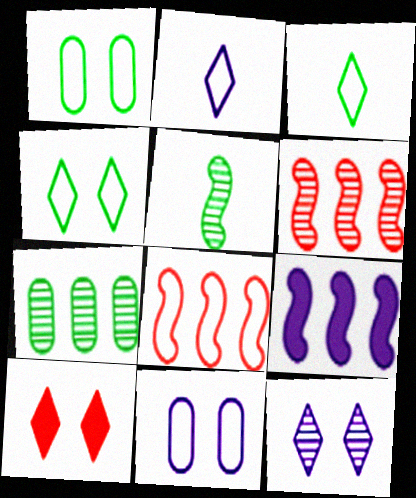[[1, 2, 8], 
[3, 8, 11], 
[4, 10, 12]]